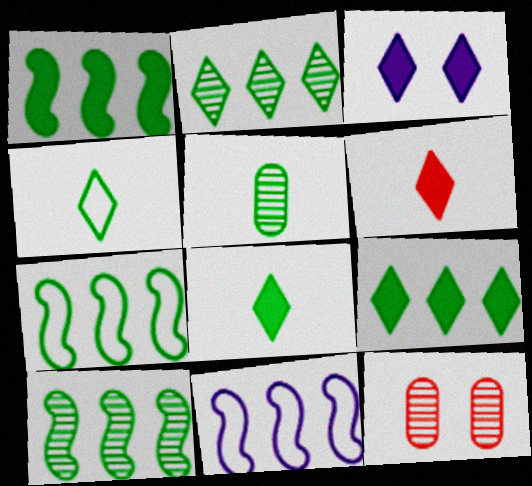[[1, 7, 10], 
[3, 6, 9], 
[8, 11, 12]]